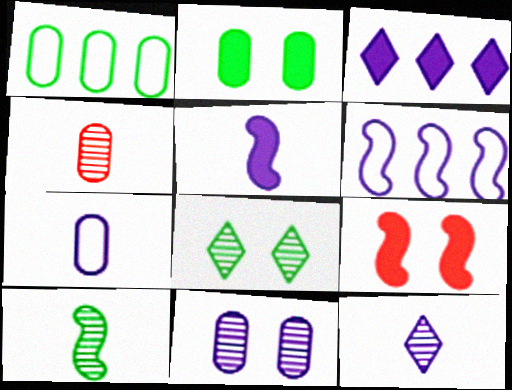[[1, 9, 12], 
[4, 10, 12], 
[5, 7, 12], 
[6, 9, 10]]